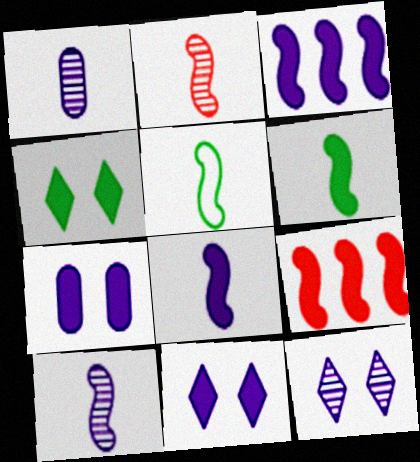[[2, 5, 8]]